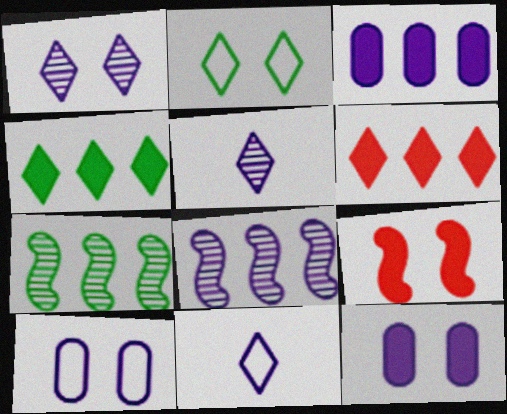[[2, 5, 6], 
[8, 11, 12]]